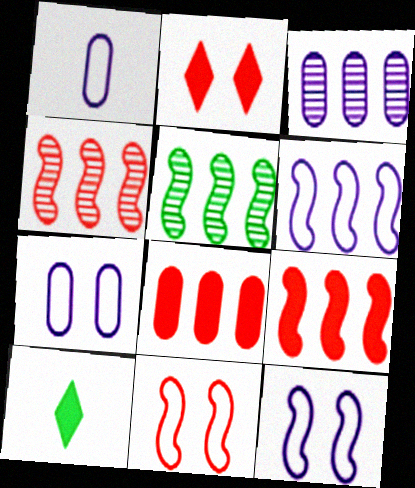[[1, 2, 5], 
[3, 10, 11], 
[4, 7, 10], 
[5, 6, 9]]